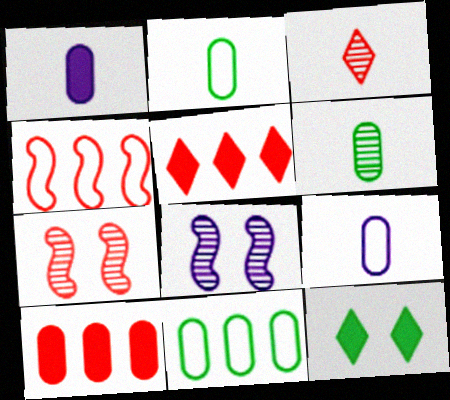[[2, 5, 8]]